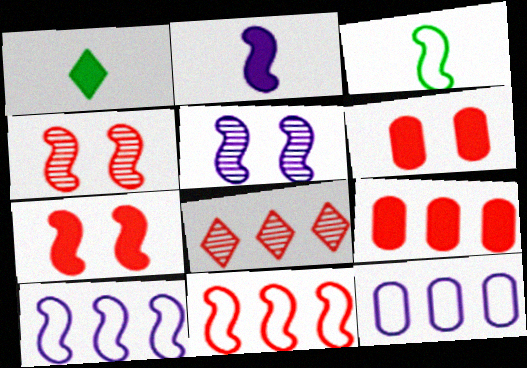[[1, 4, 12], 
[2, 5, 10], 
[8, 9, 11]]